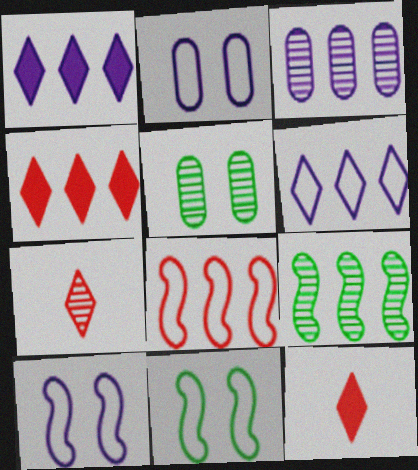[[2, 9, 12], 
[3, 11, 12]]